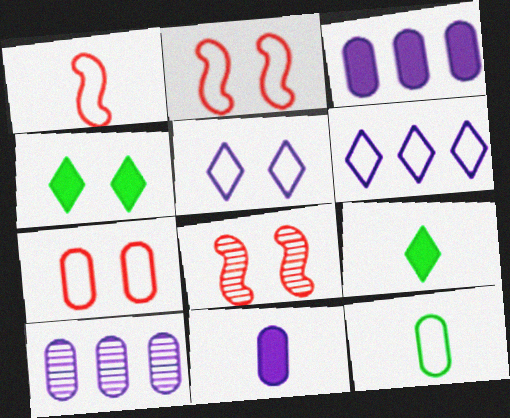[[1, 4, 10], 
[2, 6, 12], 
[2, 9, 10]]